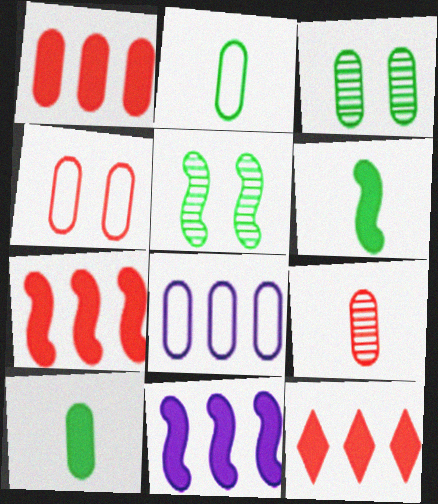[[1, 4, 9], 
[1, 7, 12], 
[2, 4, 8]]